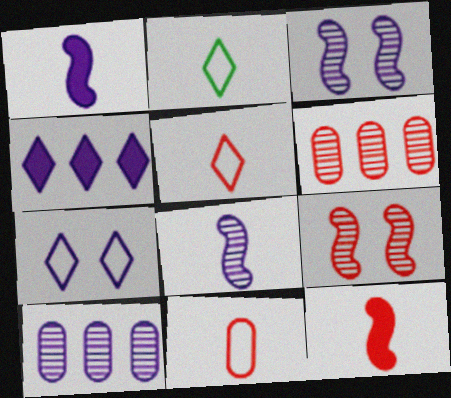[[1, 7, 10]]